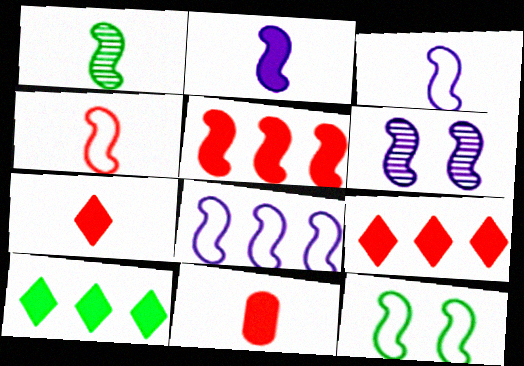[[1, 2, 4], 
[2, 6, 8], 
[4, 8, 12]]